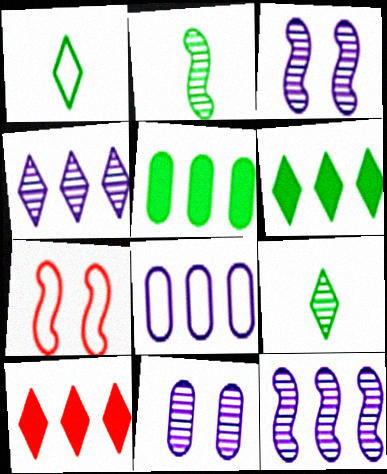[[1, 7, 8]]